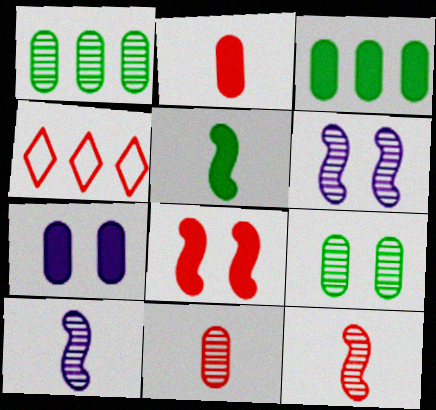[[2, 3, 7], 
[4, 8, 11]]